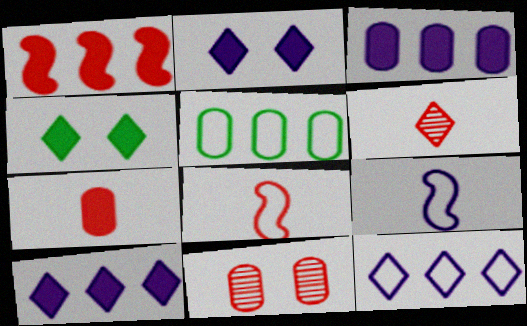[[4, 6, 12], 
[6, 7, 8]]